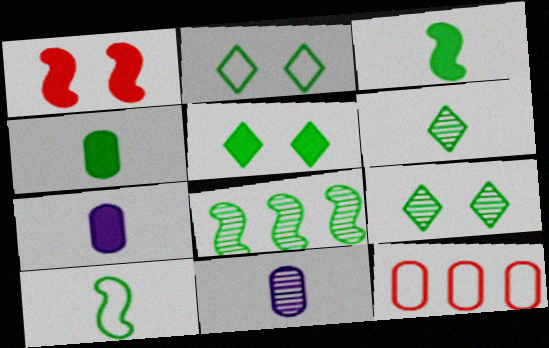[[2, 4, 8], 
[2, 5, 9], 
[4, 6, 10]]